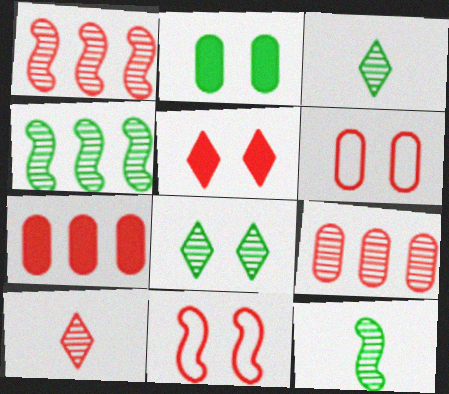[[7, 10, 11]]